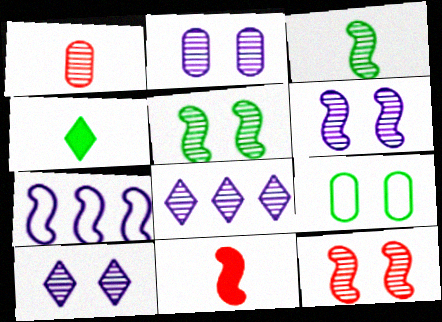[[1, 5, 8], 
[2, 6, 10], 
[5, 6, 12], 
[5, 7, 11], 
[8, 9, 11]]